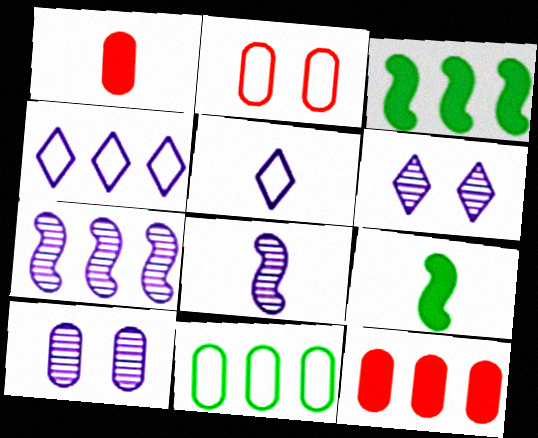[[1, 10, 11]]